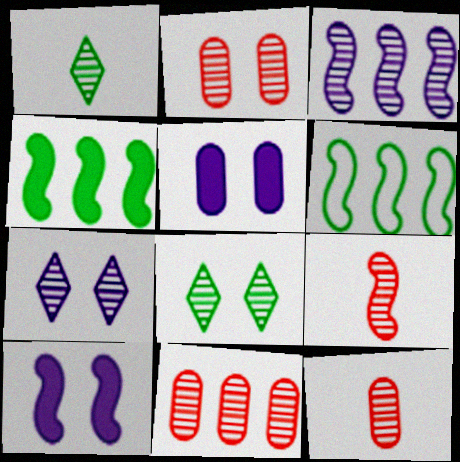[[1, 2, 3], 
[2, 11, 12], 
[3, 8, 12], 
[6, 9, 10]]